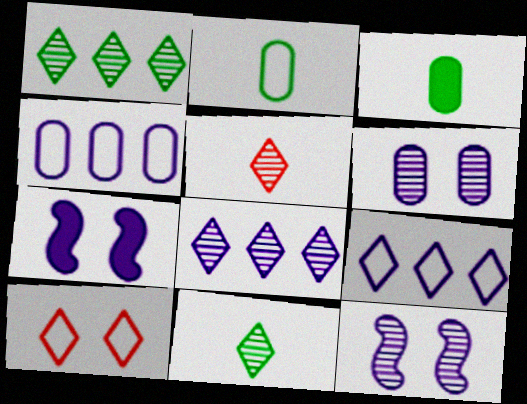[]